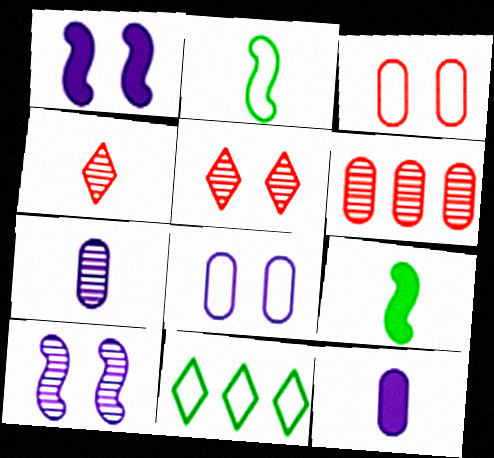[[2, 4, 12]]